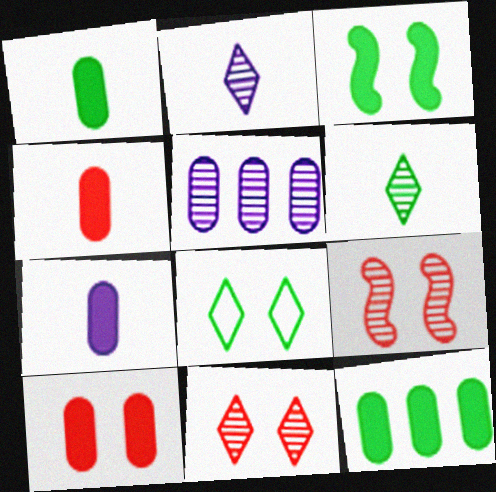[[1, 4, 7], 
[5, 6, 9], 
[7, 10, 12]]